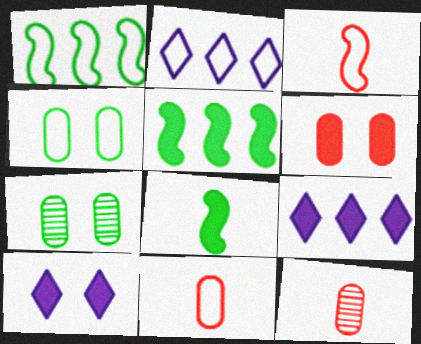[[1, 10, 12], 
[2, 3, 4], 
[3, 7, 9], 
[6, 8, 9]]